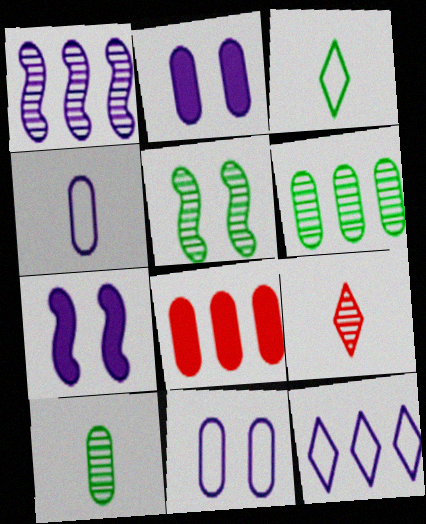[[8, 10, 11]]